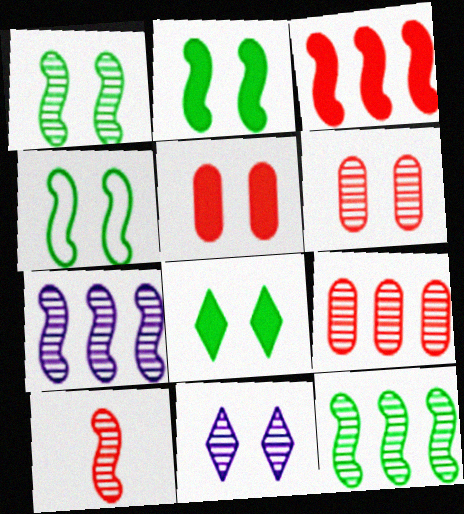[[1, 2, 4], 
[1, 6, 11], 
[1, 7, 10], 
[4, 5, 11]]